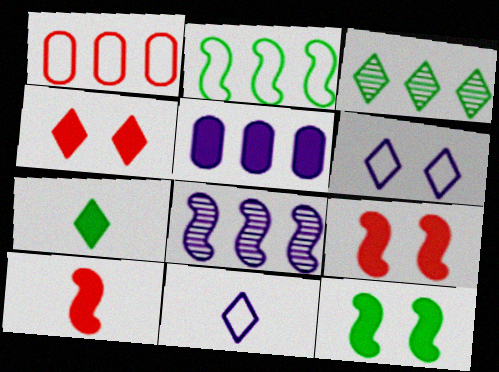[[3, 4, 11], 
[5, 7, 9]]